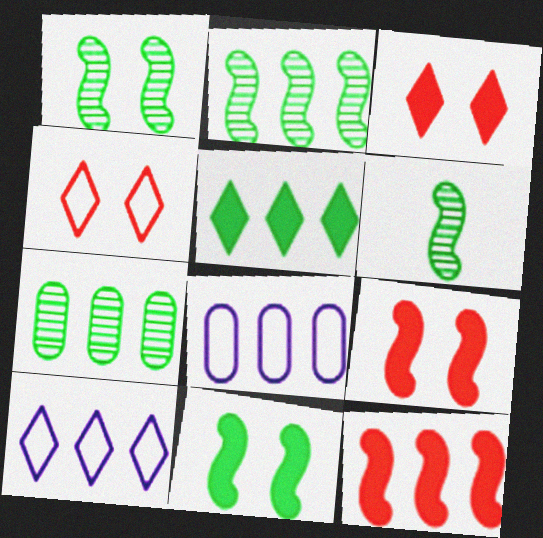[[1, 2, 6], 
[3, 6, 8], 
[7, 10, 12]]